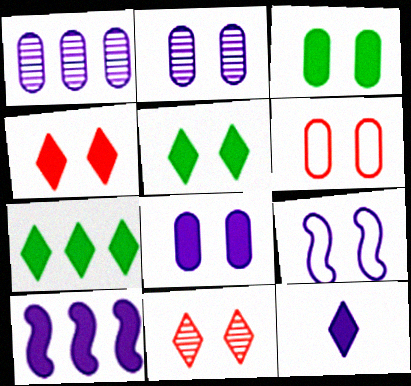[[1, 9, 12], 
[2, 3, 6], 
[3, 9, 11], 
[4, 7, 12], 
[8, 10, 12]]